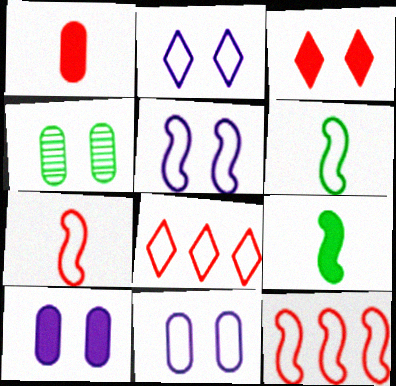[[2, 5, 11], 
[3, 4, 5], 
[5, 6, 12], 
[6, 8, 11]]